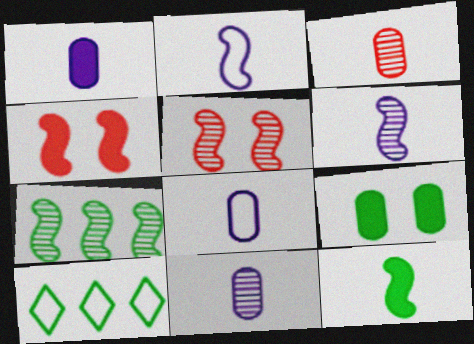[[1, 5, 10], 
[1, 8, 11], 
[2, 4, 7], 
[4, 10, 11], 
[5, 6, 7]]